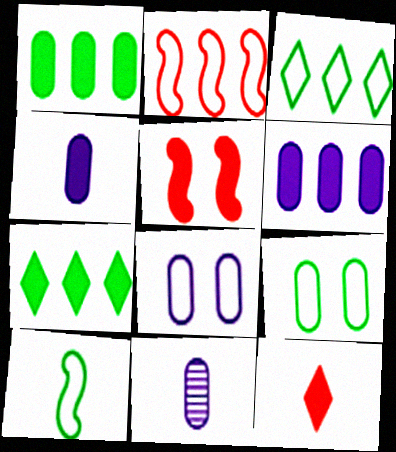[[3, 5, 11], 
[3, 9, 10], 
[4, 5, 7], 
[6, 8, 11], 
[10, 11, 12]]